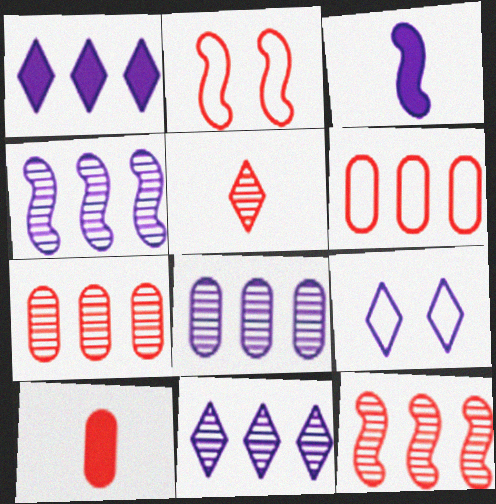[[3, 8, 9], 
[4, 8, 11]]